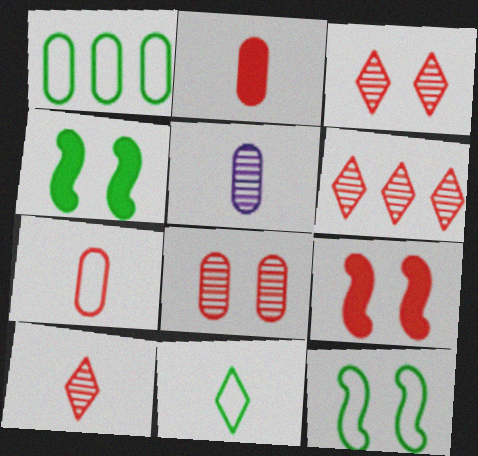[[1, 11, 12], 
[3, 6, 10], 
[6, 7, 9]]